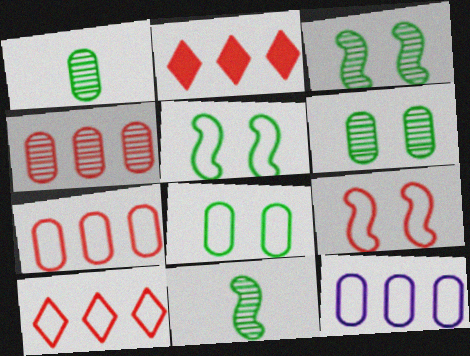[]